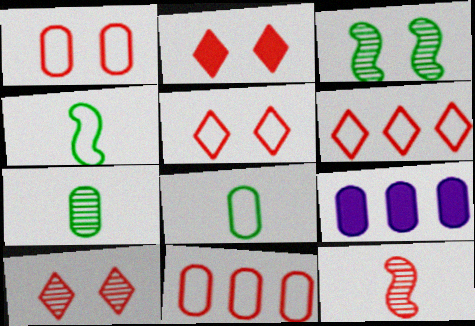[[1, 7, 9], 
[2, 5, 10], 
[2, 11, 12], 
[4, 9, 10]]